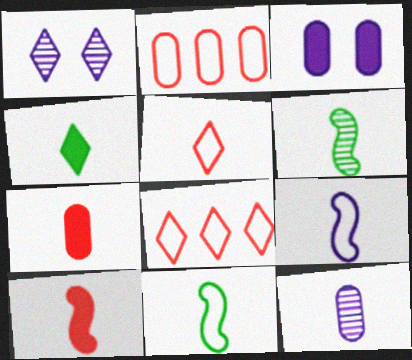[[1, 4, 8], 
[3, 6, 8], 
[6, 9, 10]]